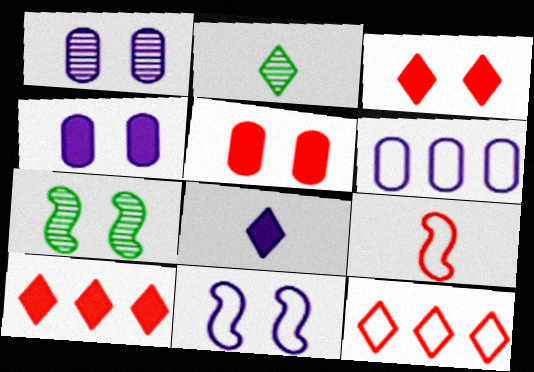[]